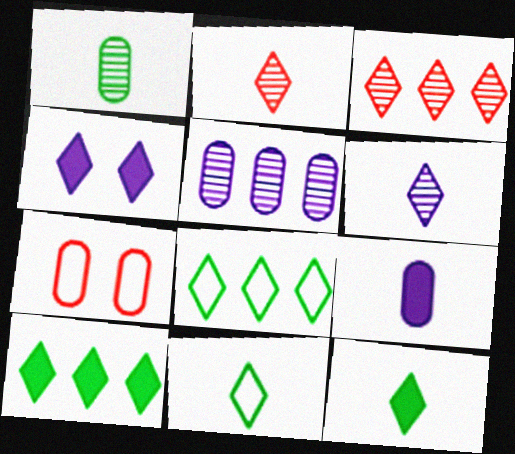[[2, 4, 8], 
[3, 4, 11]]